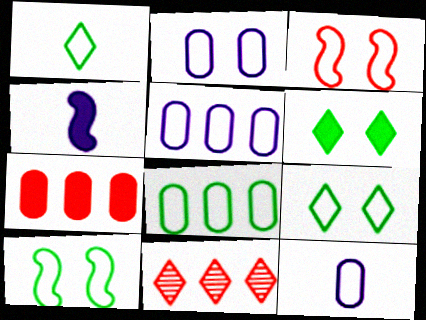[[1, 3, 5], 
[1, 8, 10], 
[2, 3, 9], 
[2, 5, 12], 
[4, 6, 7]]